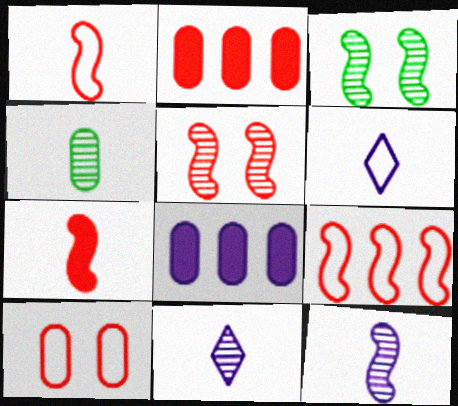[[2, 3, 6], 
[4, 6, 7], 
[4, 8, 10], 
[5, 7, 9]]